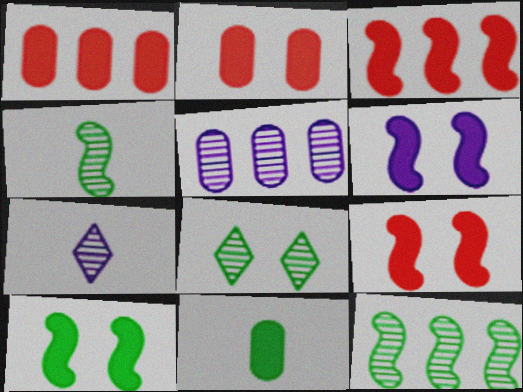[[6, 9, 10]]